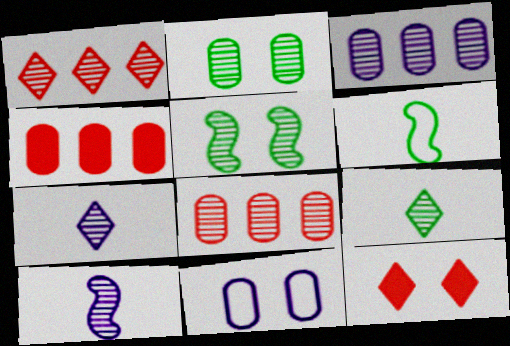[[1, 2, 10], 
[3, 6, 12], 
[5, 7, 8], 
[5, 11, 12]]